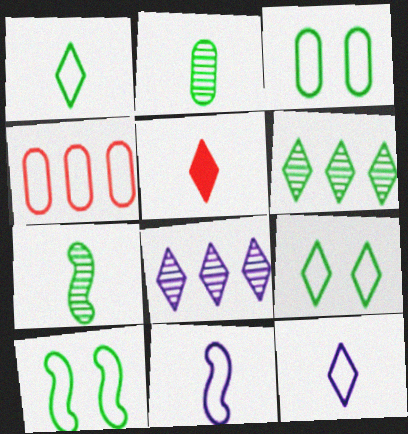[[2, 5, 11], 
[3, 9, 10], 
[4, 9, 11], 
[4, 10, 12], 
[5, 8, 9]]